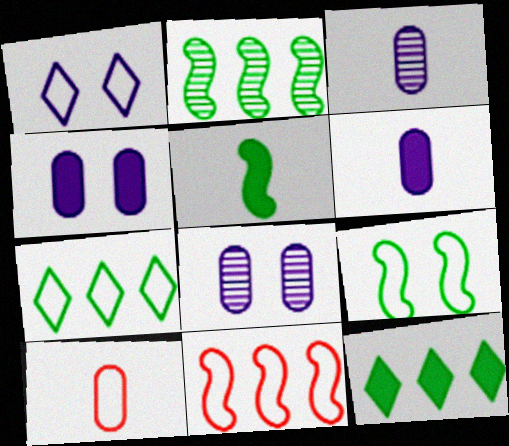[[2, 5, 9]]